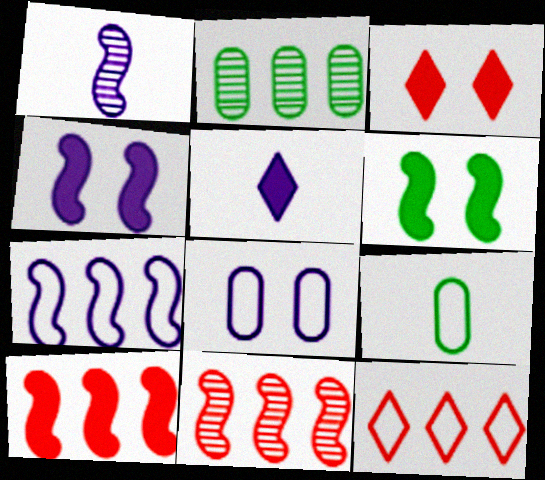[[1, 4, 7]]